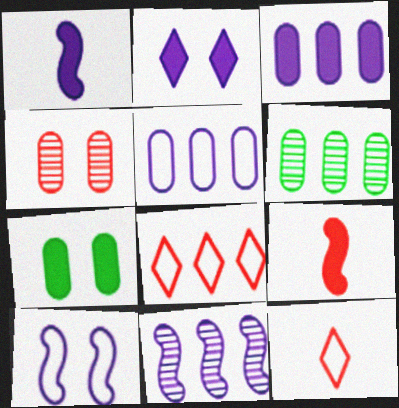[[1, 2, 3], 
[1, 10, 11], 
[4, 8, 9], 
[7, 11, 12]]